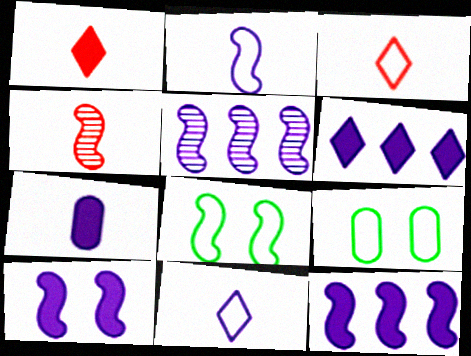[[1, 5, 9], 
[2, 5, 10], 
[4, 6, 9], 
[4, 8, 12], 
[6, 7, 10]]